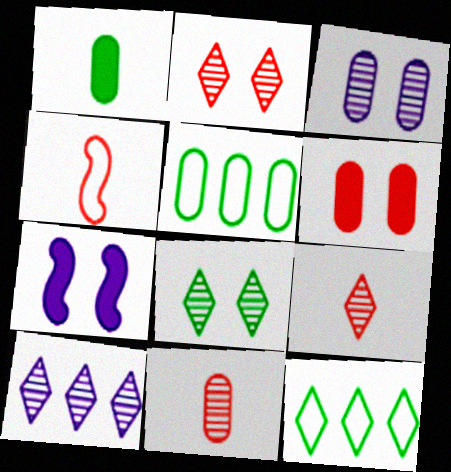[[5, 7, 9], 
[7, 11, 12], 
[8, 9, 10]]